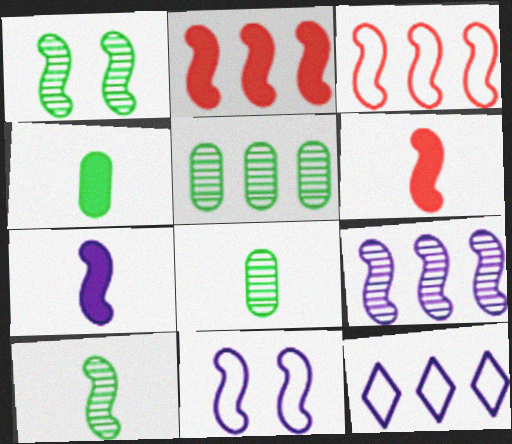[[1, 3, 7], 
[2, 5, 12], 
[2, 10, 11], 
[7, 9, 11]]